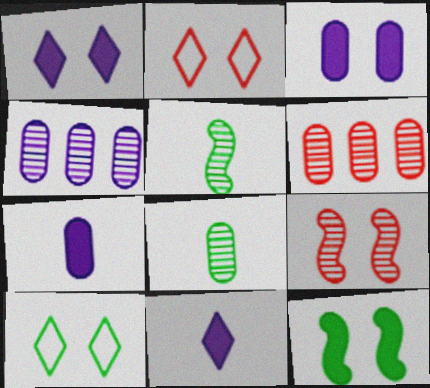[[3, 9, 10]]